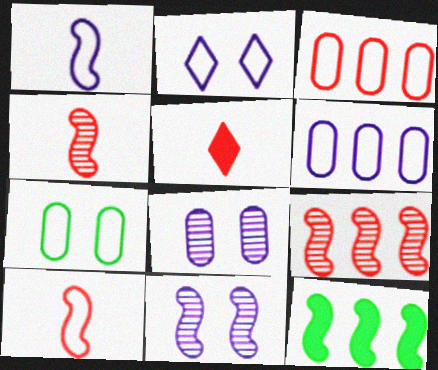[[1, 2, 6], 
[10, 11, 12]]